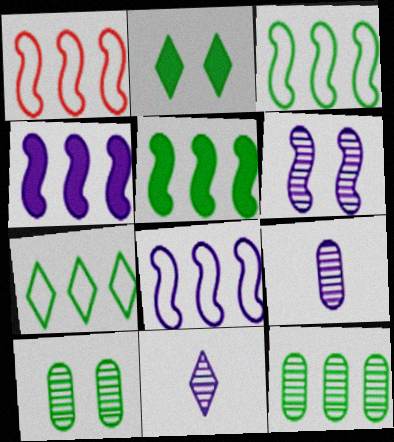[[1, 2, 9], 
[1, 3, 8], 
[5, 7, 12]]